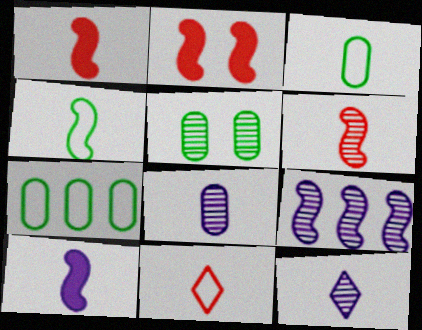[[1, 3, 12], 
[2, 4, 9], 
[2, 7, 12], 
[4, 6, 10]]